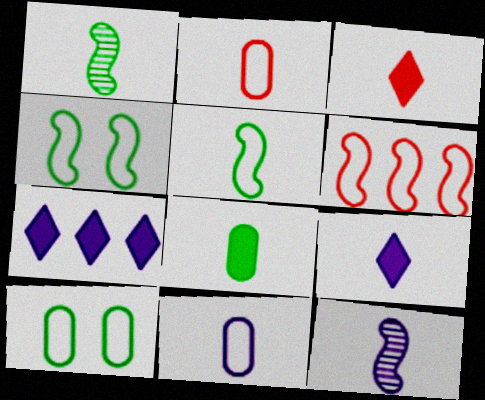[[1, 2, 9], 
[1, 3, 11], 
[9, 11, 12]]